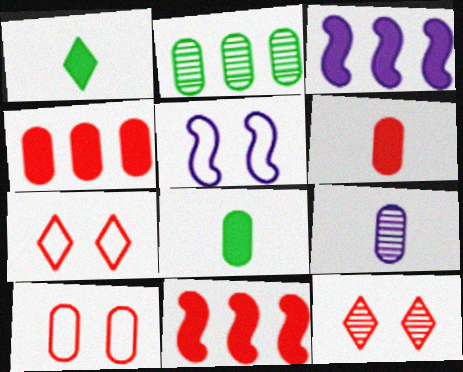[]